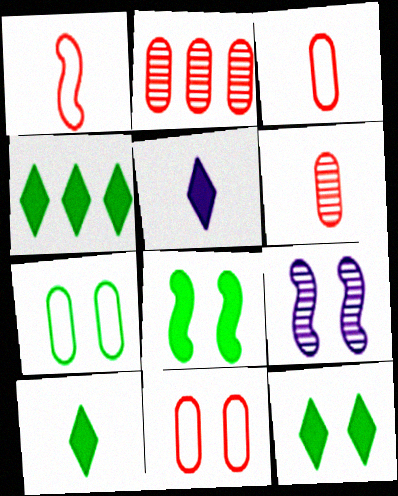[[3, 4, 9], 
[4, 10, 12], 
[9, 11, 12]]